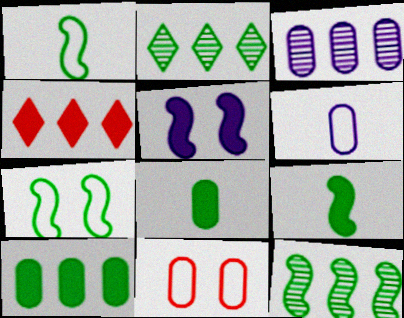[[2, 7, 8], 
[3, 8, 11], 
[4, 5, 8], 
[7, 9, 12]]